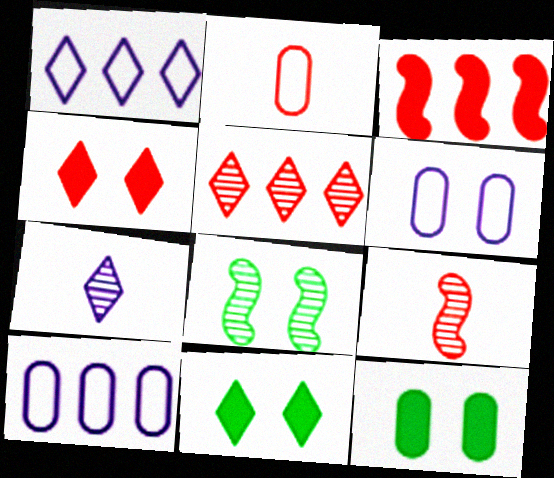[[1, 9, 12], 
[4, 6, 8], 
[9, 10, 11]]